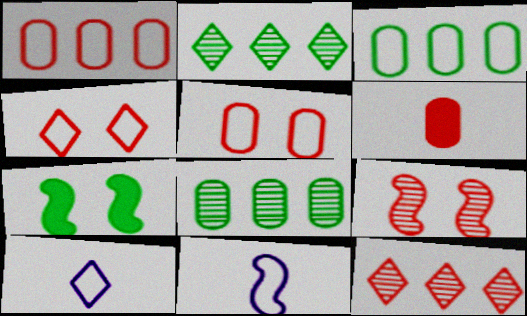[[3, 4, 11]]